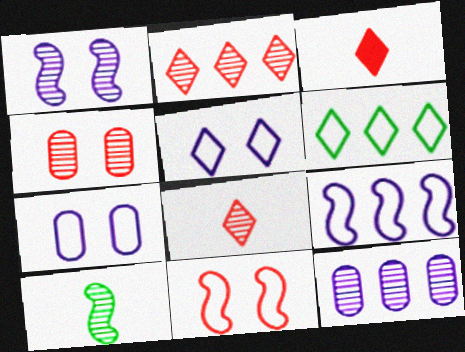[]